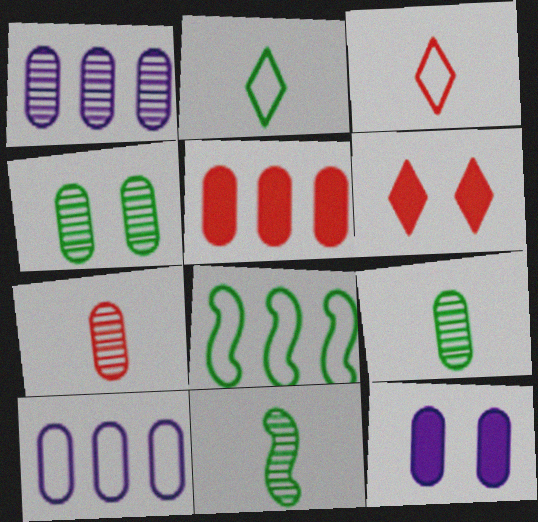[[1, 4, 7], 
[6, 10, 11]]